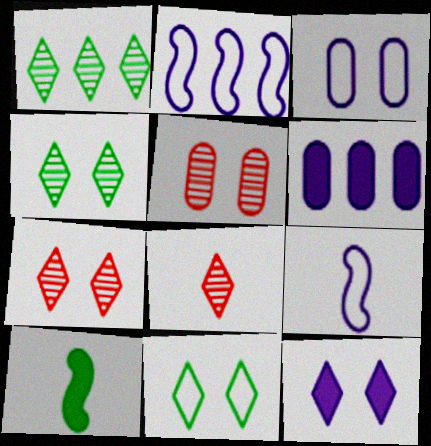[[7, 11, 12]]